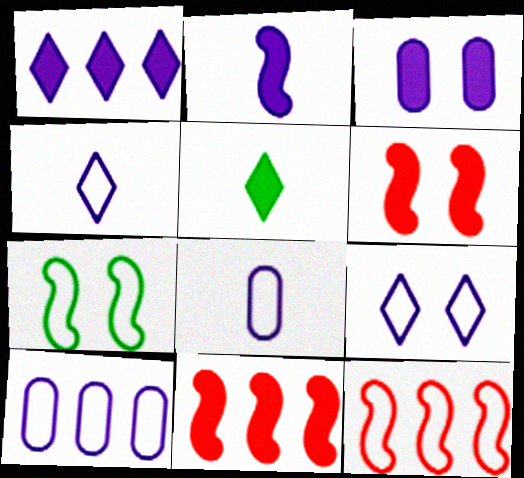[[1, 2, 3], 
[3, 5, 11]]